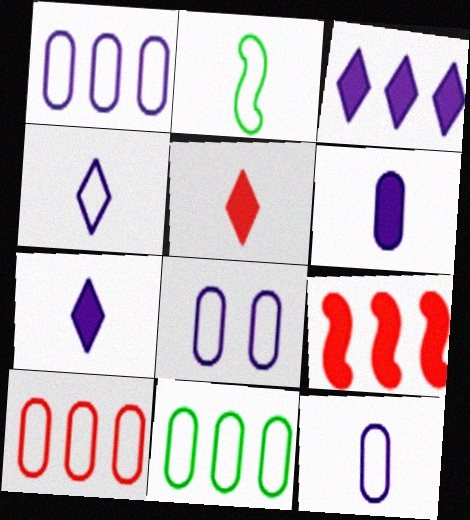[[1, 8, 12], 
[1, 10, 11]]